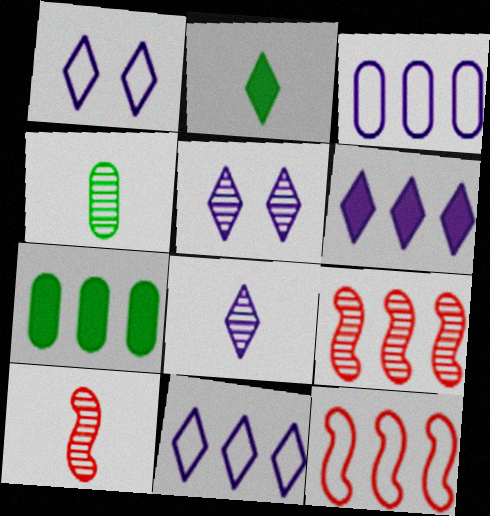[[1, 6, 8], 
[1, 7, 10], 
[4, 5, 9], 
[4, 8, 10], 
[7, 9, 11]]